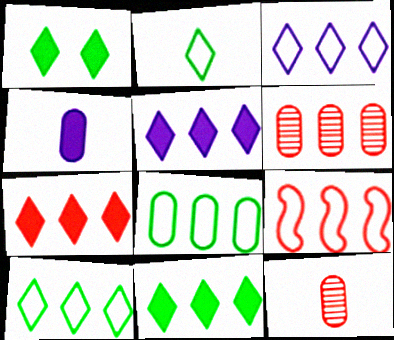[[3, 8, 9], 
[5, 7, 11], 
[6, 7, 9]]